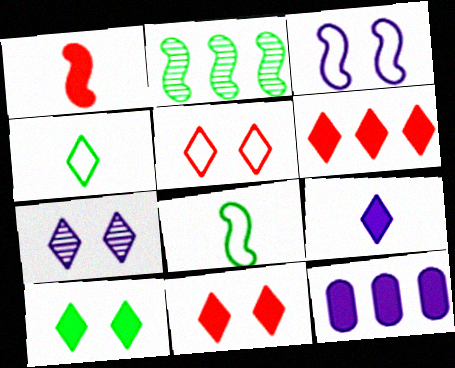[[1, 2, 3], 
[1, 10, 12], 
[4, 6, 7], 
[5, 7, 10], 
[6, 9, 10]]